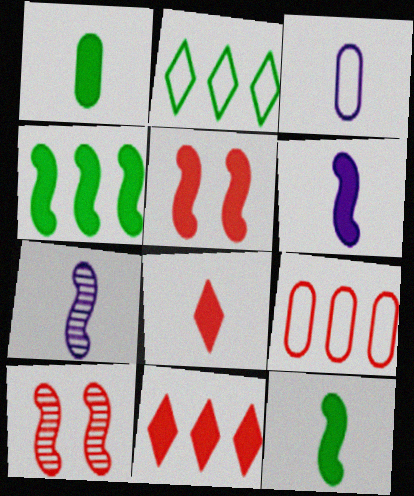[[1, 6, 8], 
[4, 5, 6], 
[8, 9, 10]]